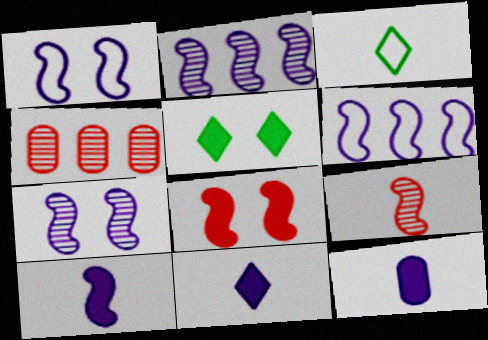[[1, 2, 10], 
[3, 9, 12], 
[6, 7, 10], 
[10, 11, 12]]